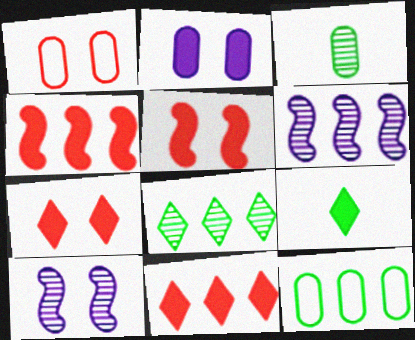[[1, 6, 9], 
[2, 4, 9], 
[6, 11, 12]]